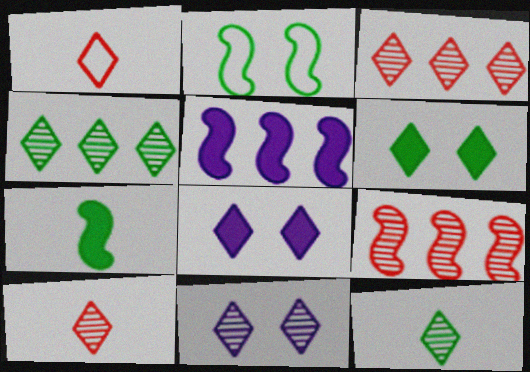[[1, 4, 8], 
[3, 11, 12], 
[4, 10, 11]]